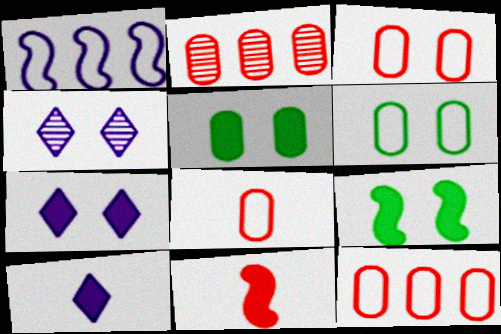[[3, 4, 9], 
[3, 8, 12]]